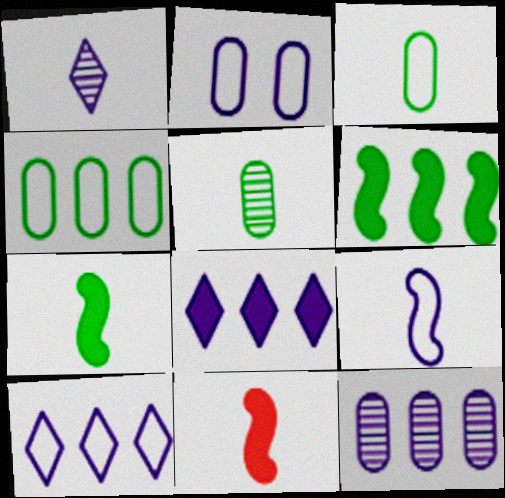[[1, 3, 11], 
[2, 9, 10]]